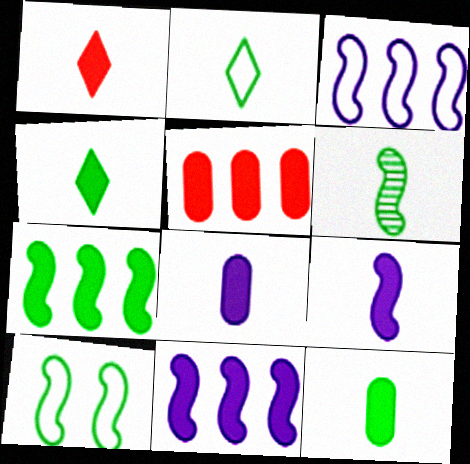[[1, 9, 12], 
[2, 6, 12], 
[6, 7, 10]]